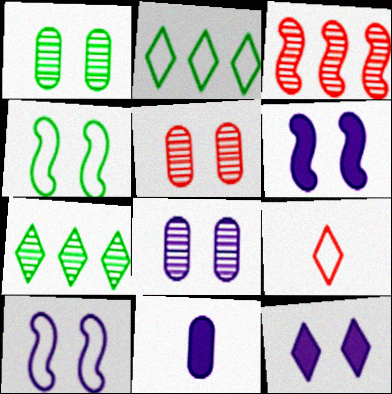[[1, 5, 8], 
[4, 5, 12], 
[7, 9, 12], 
[8, 10, 12]]